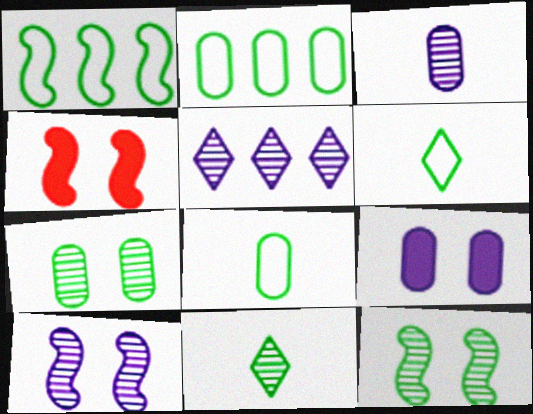[[3, 5, 10], 
[4, 5, 8]]